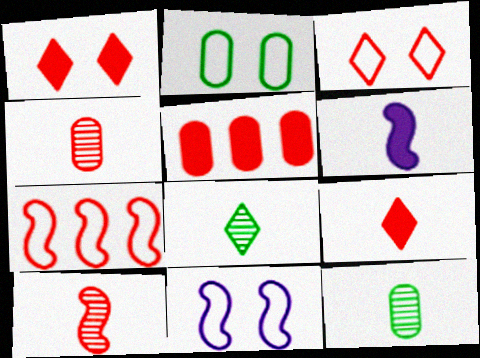[[1, 4, 7], 
[2, 3, 11], 
[3, 5, 10], 
[5, 8, 11]]